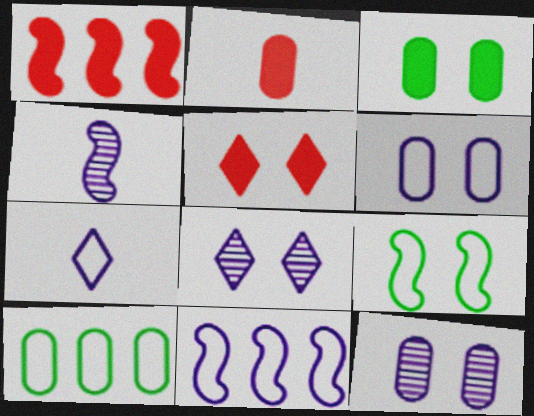[[1, 2, 5], 
[1, 4, 9], 
[2, 10, 12], 
[4, 5, 10], 
[5, 9, 12], 
[6, 7, 11]]